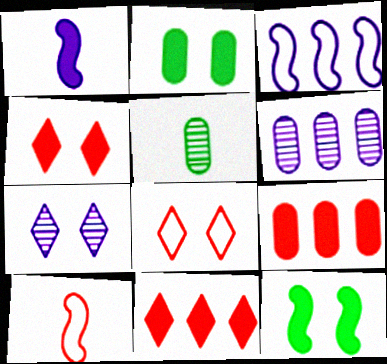[[1, 2, 11], 
[3, 4, 5]]